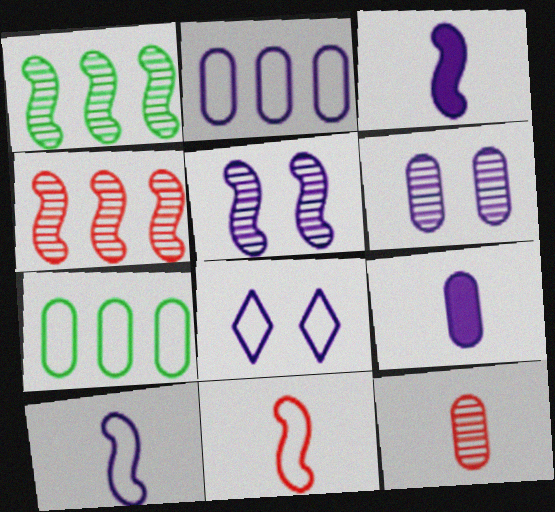[[2, 6, 9], 
[2, 8, 10], 
[7, 8, 11]]